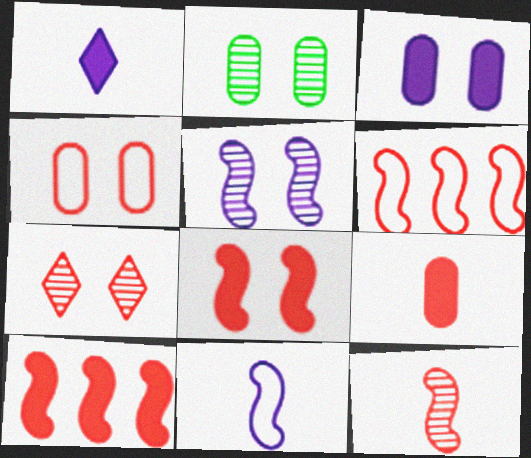[[1, 2, 6], 
[2, 3, 4], 
[2, 5, 7], 
[4, 7, 8], 
[6, 7, 9], 
[6, 8, 12]]